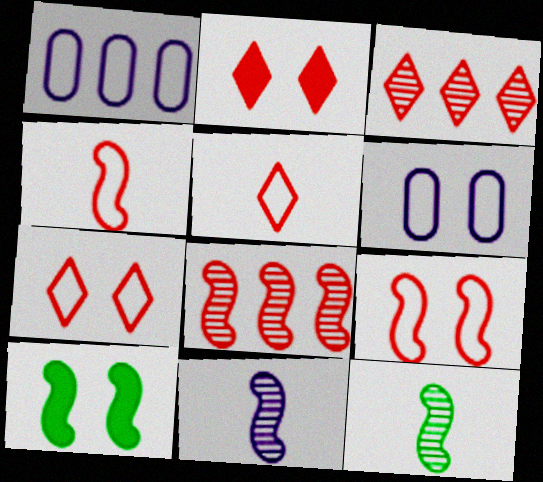[[1, 2, 12], 
[2, 3, 5]]